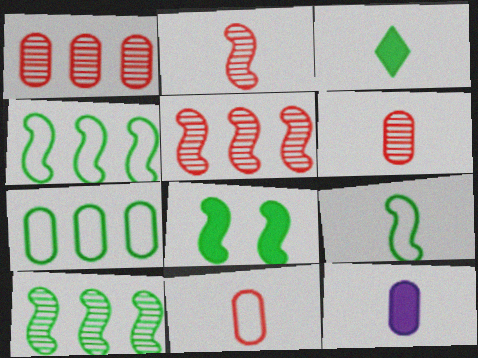[[8, 9, 10]]